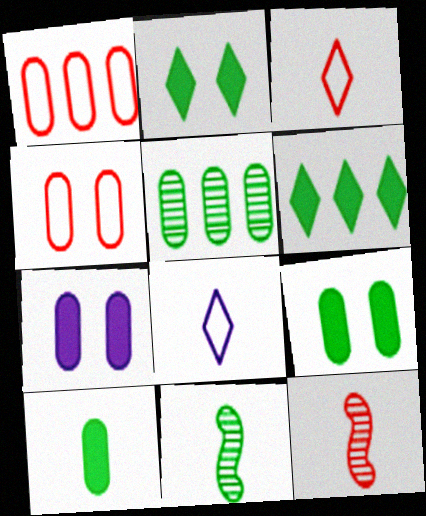[[8, 10, 12]]